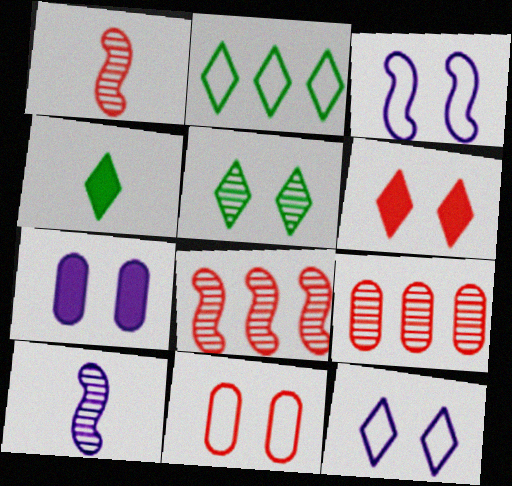[[1, 2, 7], 
[2, 4, 5], 
[3, 4, 9], 
[5, 6, 12], 
[5, 9, 10]]